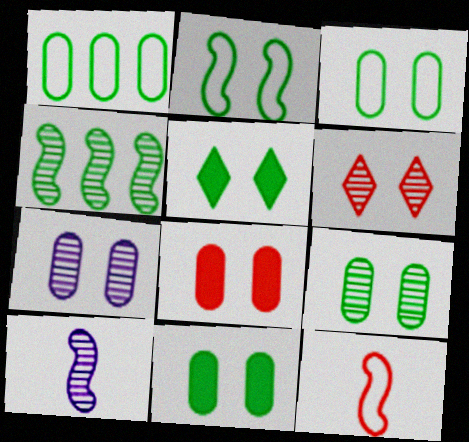[[2, 5, 9], 
[3, 7, 8], 
[3, 9, 11]]